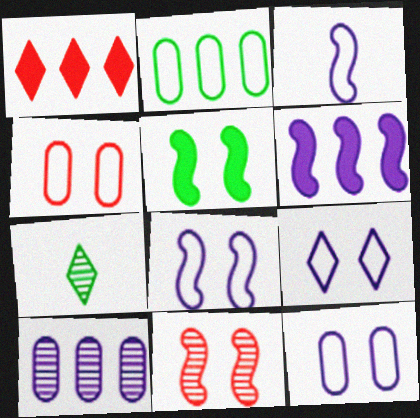[[1, 7, 9], 
[2, 5, 7], 
[4, 6, 7], 
[5, 8, 11], 
[7, 10, 11], 
[8, 9, 12]]